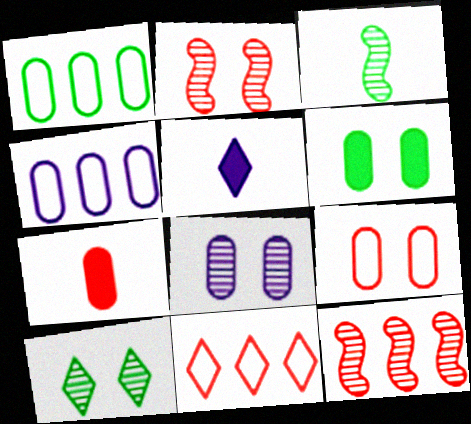[[1, 2, 5], 
[1, 7, 8], 
[2, 7, 11], 
[2, 8, 10], 
[5, 10, 11], 
[6, 8, 9]]